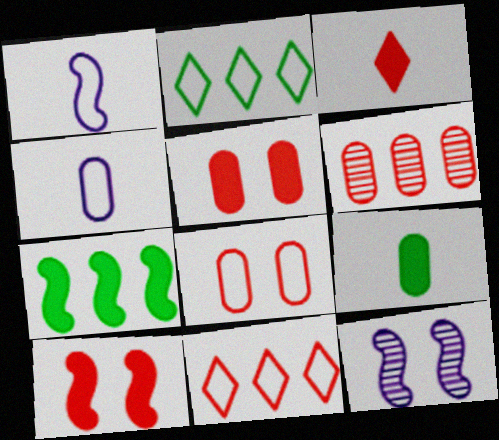[[1, 2, 8], 
[9, 11, 12]]